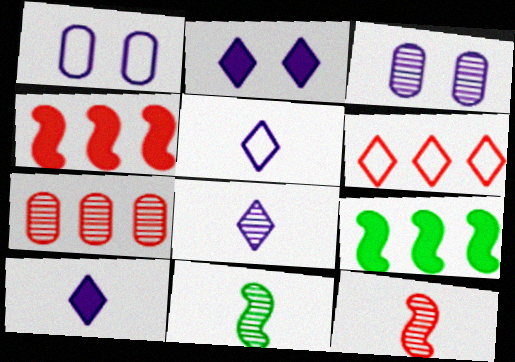[[4, 6, 7], 
[5, 8, 10]]